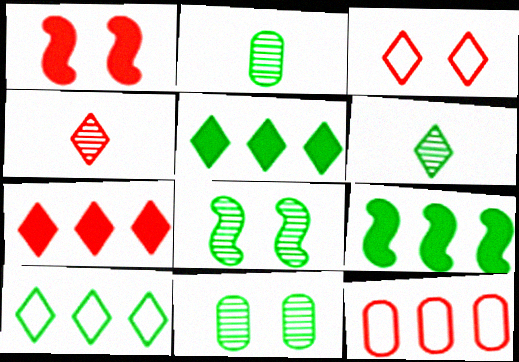[[1, 4, 12], 
[3, 4, 7]]